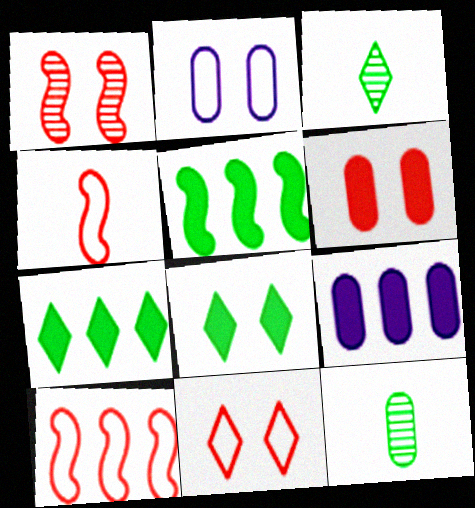[[1, 2, 8], 
[1, 6, 11]]